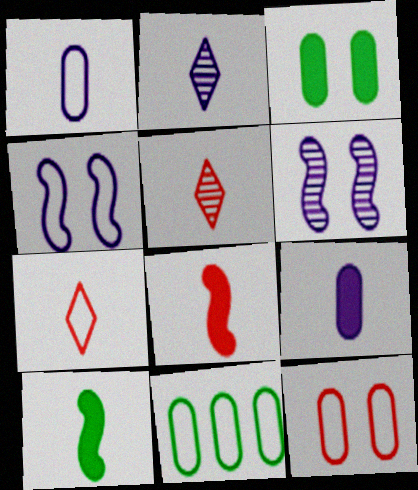[[1, 5, 10], 
[1, 11, 12], 
[4, 7, 11]]